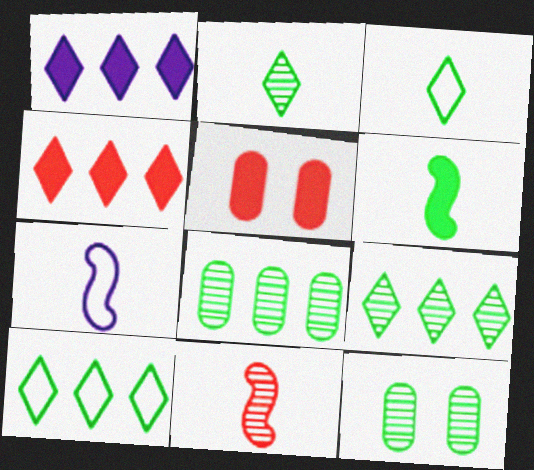[[1, 5, 6], 
[4, 7, 12], 
[5, 7, 9], 
[6, 7, 11], 
[6, 10, 12]]